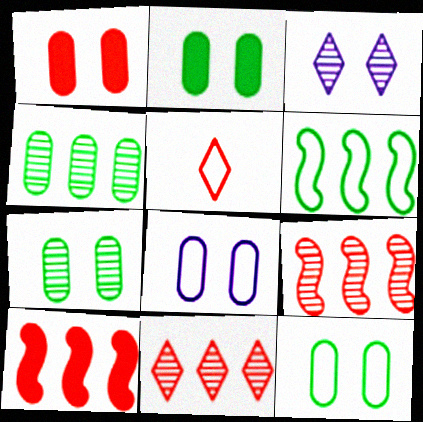[[1, 5, 9], 
[1, 7, 8], 
[2, 7, 12], 
[5, 6, 8]]